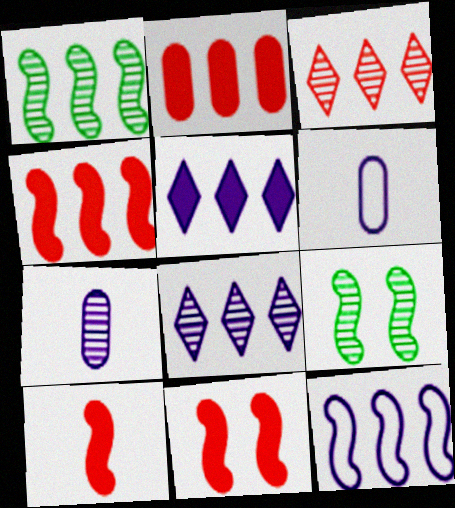[[1, 4, 12], 
[3, 7, 9], 
[4, 10, 11], 
[9, 10, 12]]